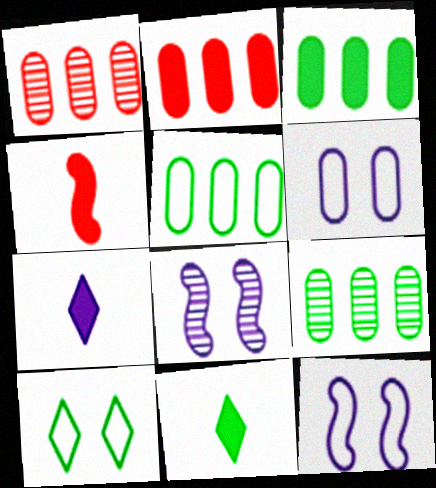[[1, 11, 12], 
[3, 5, 9]]